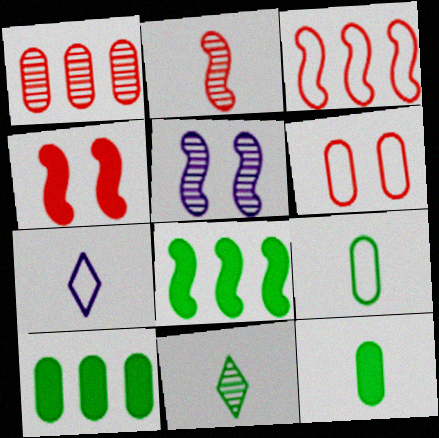[[1, 5, 11], 
[2, 3, 4], 
[2, 7, 12]]